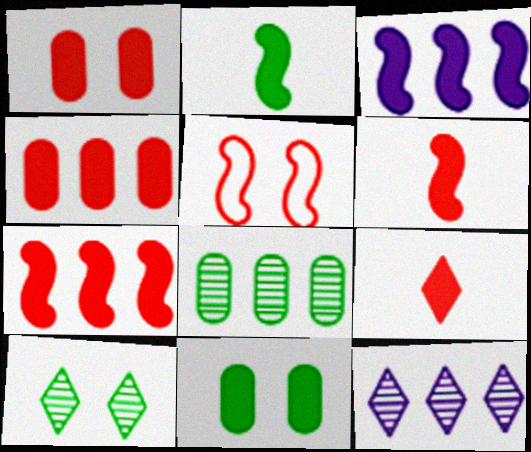[[1, 7, 9], 
[3, 9, 11]]